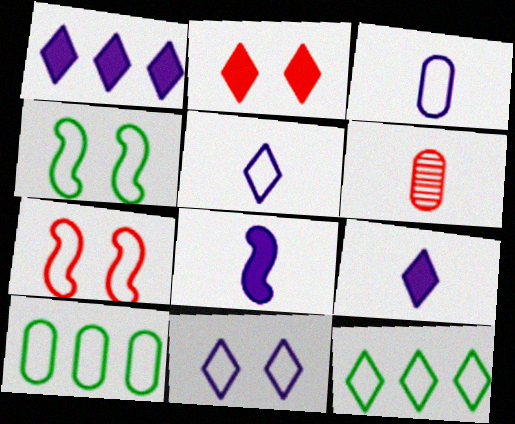[[1, 4, 6], 
[3, 7, 12], 
[5, 7, 10]]